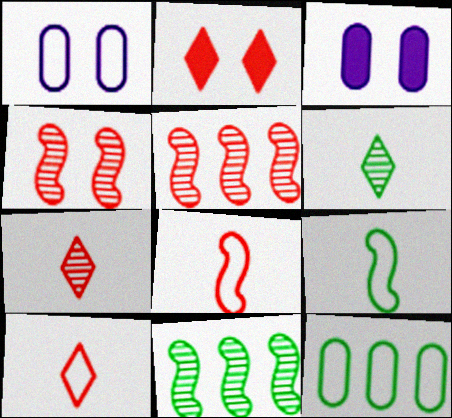[[3, 10, 11]]